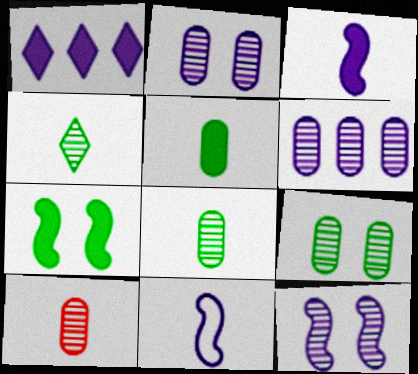[[1, 2, 11], 
[6, 9, 10]]